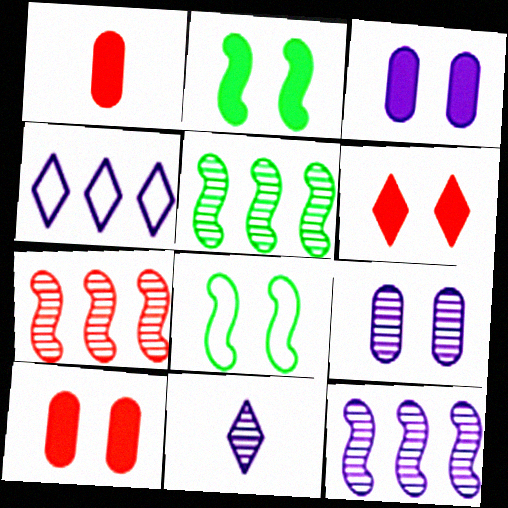[[2, 3, 6], 
[5, 7, 12], 
[6, 8, 9], 
[9, 11, 12]]